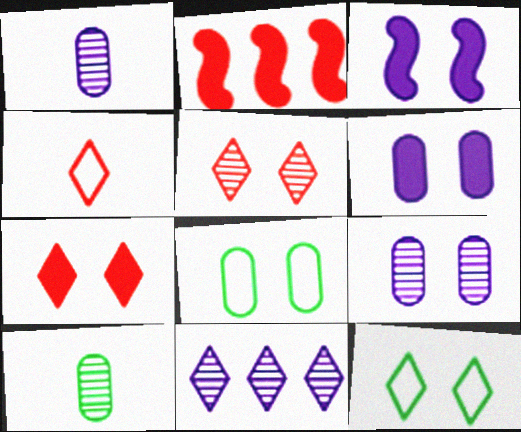[[1, 2, 12], 
[3, 5, 8]]